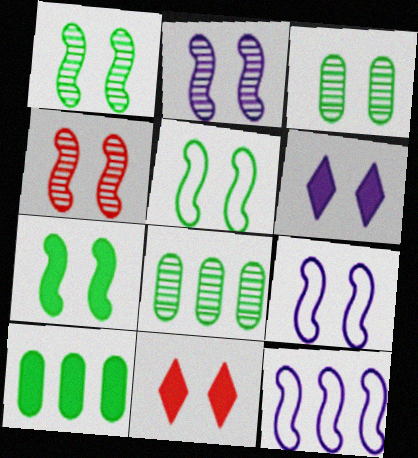[[1, 2, 4], 
[1, 5, 7], 
[3, 9, 11], 
[4, 7, 9]]